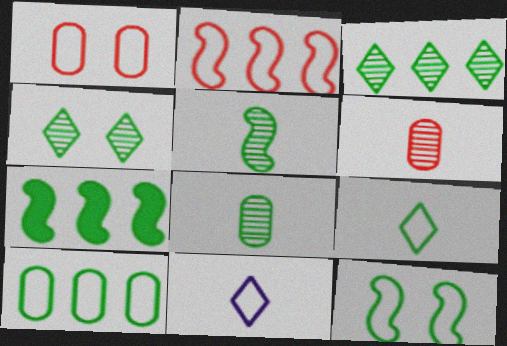[[3, 7, 10], 
[5, 7, 12], 
[9, 10, 12]]